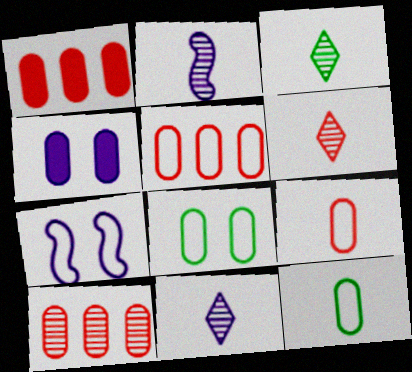[[1, 3, 7], 
[1, 5, 10], 
[3, 6, 11], 
[4, 10, 12]]